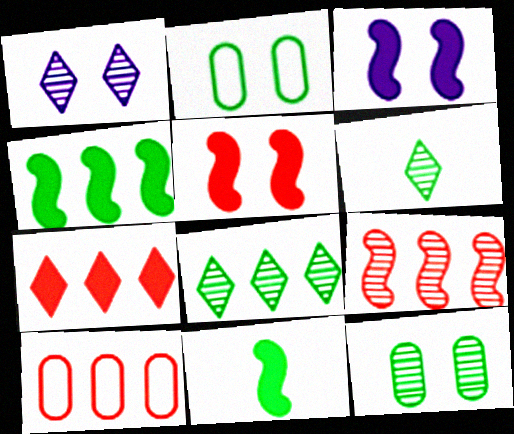[[1, 2, 5], 
[1, 10, 11], 
[2, 4, 6], 
[2, 8, 11], 
[3, 6, 10], 
[7, 9, 10]]